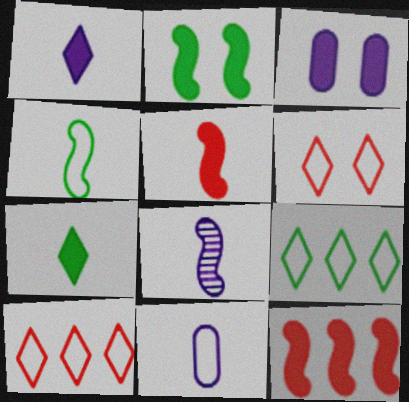[[1, 8, 11], 
[3, 7, 12], 
[4, 5, 8]]